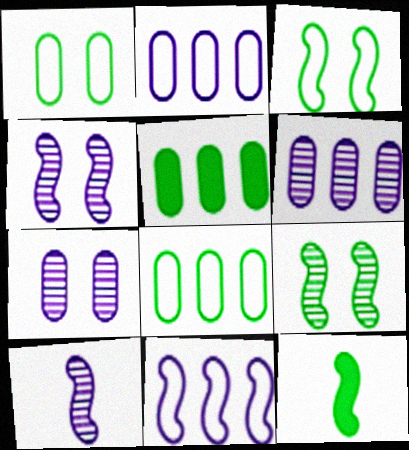[]